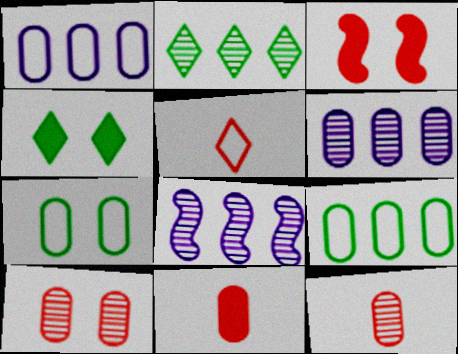[[6, 7, 11]]